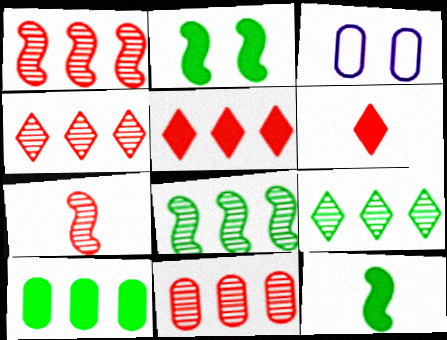[[1, 4, 11], 
[3, 4, 12], 
[3, 6, 8]]